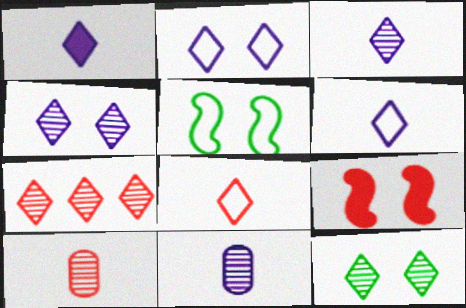[[1, 3, 6], 
[3, 7, 12]]